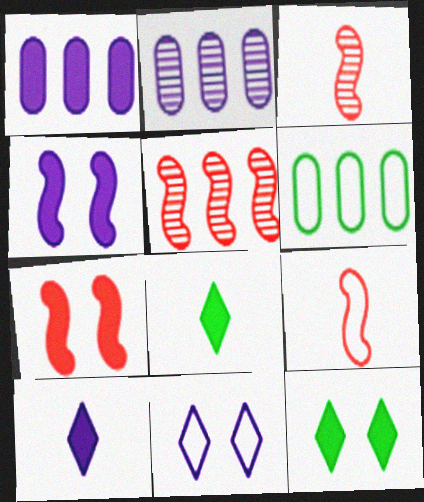[[1, 4, 10], 
[1, 7, 8], 
[2, 9, 12], 
[5, 7, 9], 
[6, 9, 11]]